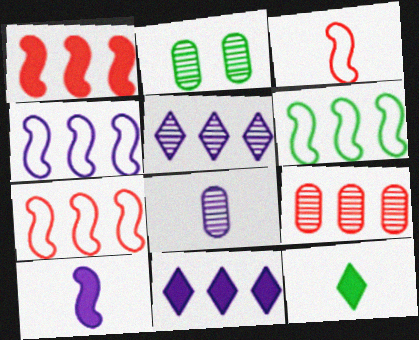[[2, 3, 11], 
[2, 6, 12], 
[2, 8, 9], 
[3, 8, 12], 
[4, 6, 7], 
[6, 9, 11]]